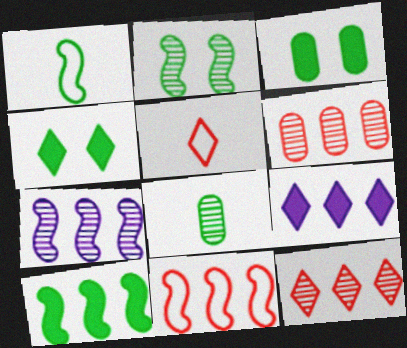[[1, 2, 10], 
[3, 5, 7], 
[7, 10, 11]]